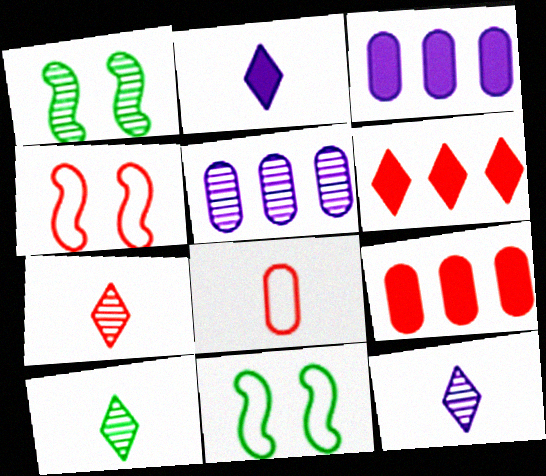[[1, 5, 7], 
[3, 4, 10], 
[3, 7, 11], 
[4, 7, 9], 
[7, 10, 12], 
[9, 11, 12]]